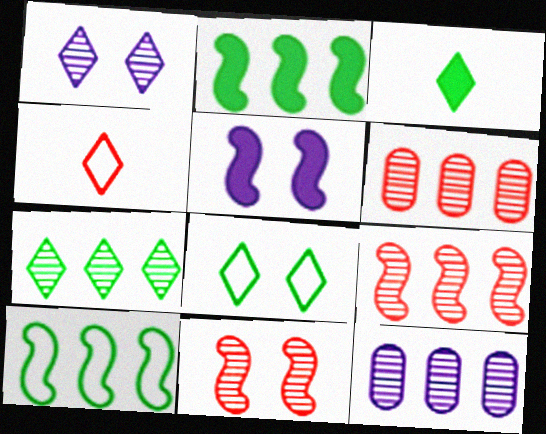[[3, 7, 8], 
[7, 9, 12]]